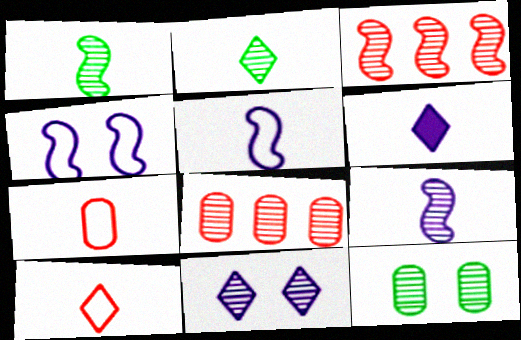[[1, 6, 7], 
[1, 8, 11], 
[2, 6, 10]]